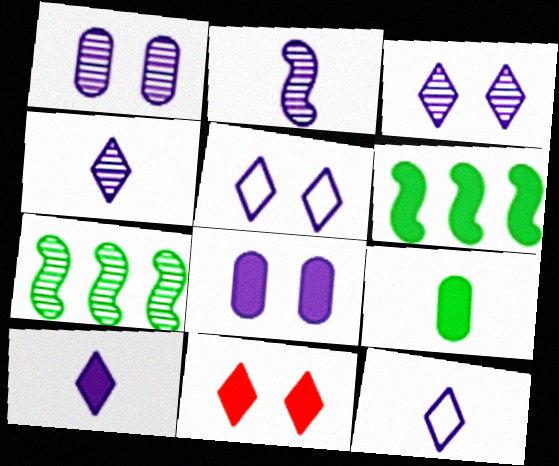[[4, 10, 12]]